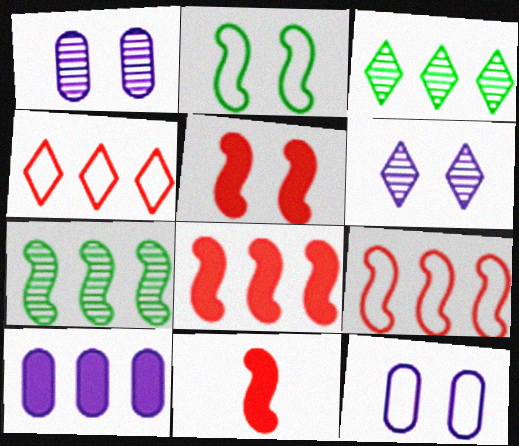[[3, 9, 10], 
[3, 11, 12], 
[4, 7, 10], 
[5, 8, 11]]